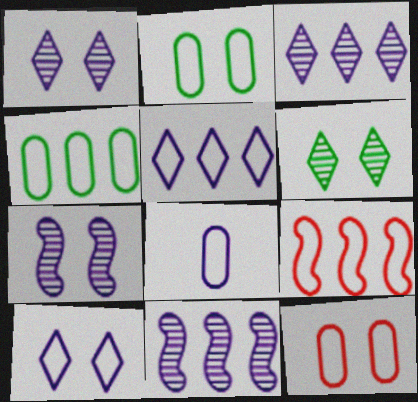[[4, 5, 9], 
[4, 8, 12]]